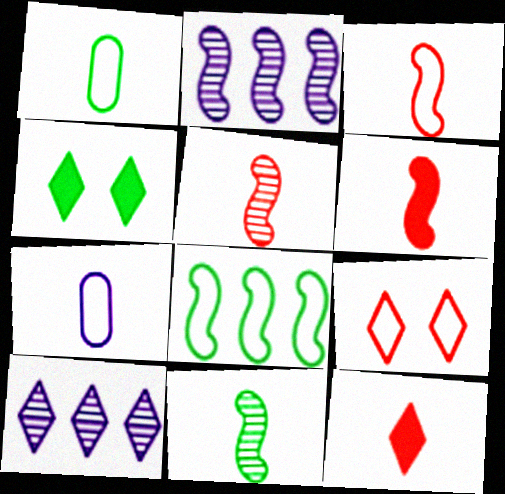[[3, 5, 6], 
[7, 8, 9], 
[7, 11, 12]]